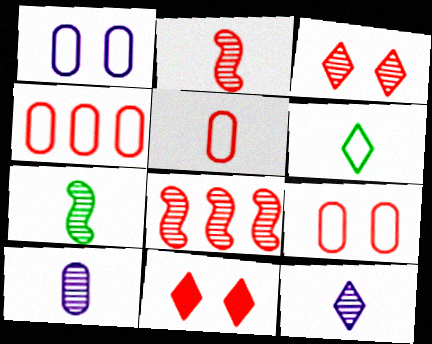[[2, 4, 11], 
[4, 5, 9], 
[5, 8, 11]]